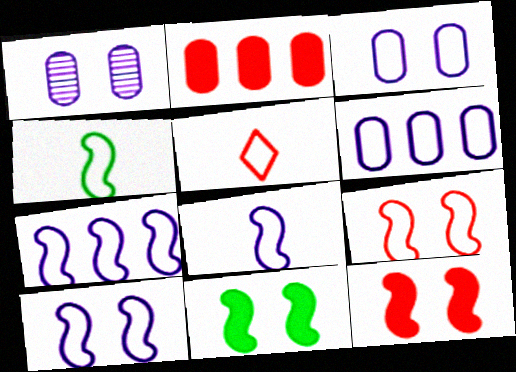[[4, 7, 9], 
[7, 8, 10]]